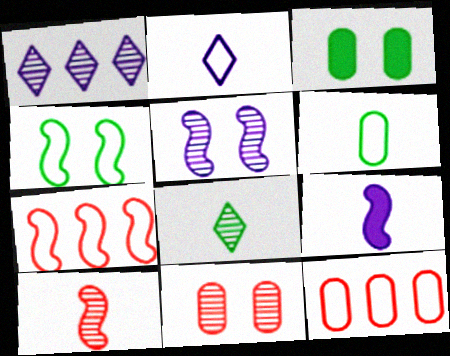[[2, 4, 12]]